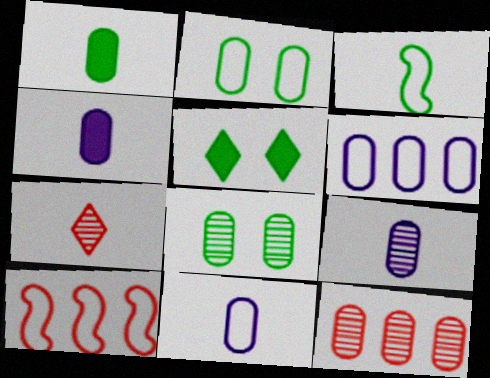[[2, 4, 12], 
[3, 4, 7], 
[4, 9, 11], 
[5, 9, 10], 
[8, 9, 12]]